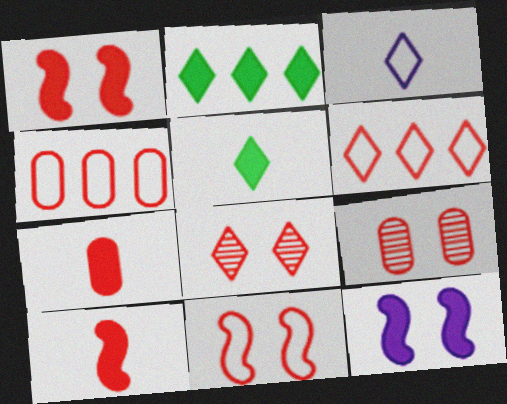[[2, 3, 8], 
[2, 7, 12], 
[4, 7, 9], 
[4, 8, 10], 
[6, 9, 10]]